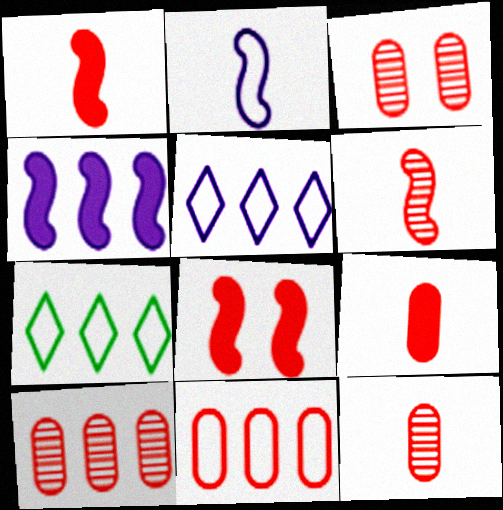[[3, 9, 11], 
[3, 10, 12], 
[4, 7, 10]]